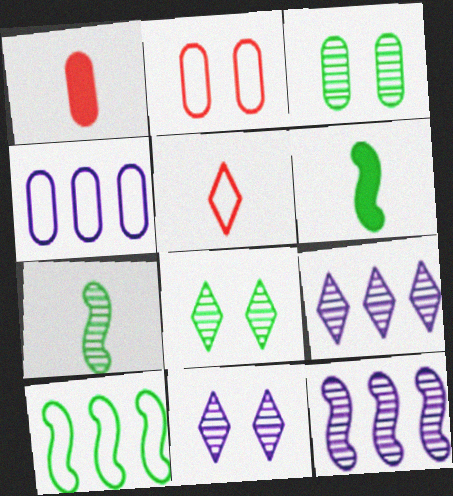[[1, 3, 4], 
[1, 10, 11], 
[2, 6, 9]]